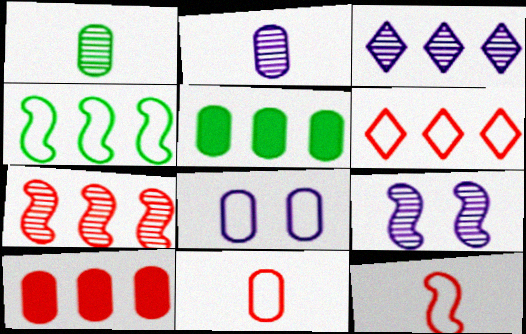[[1, 8, 10], 
[2, 3, 9], 
[3, 4, 10], 
[6, 7, 10]]